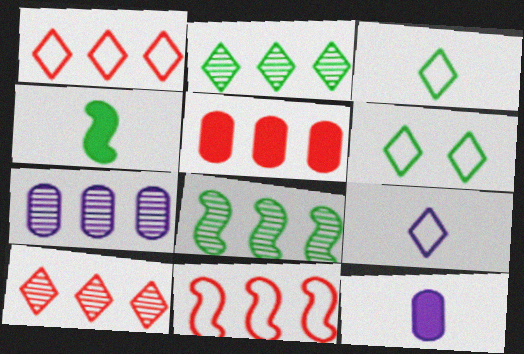[[1, 6, 9], 
[5, 10, 11], 
[7, 8, 10]]